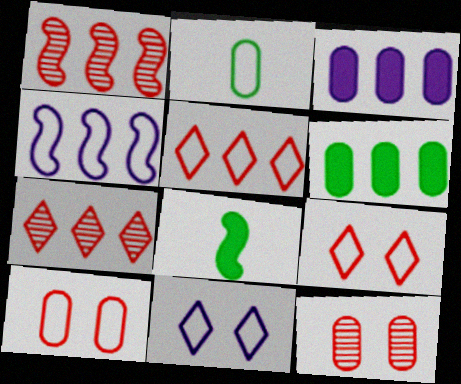[[2, 3, 12], 
[2, 4, 9], 
[4, 6, 7]]